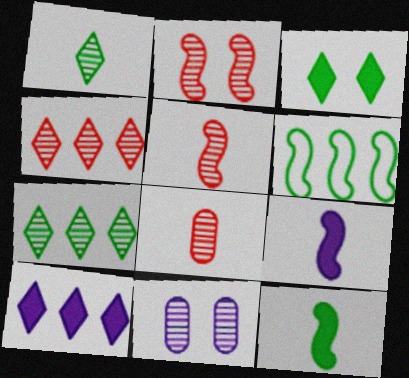[[2, 4, 8], 
[2, 6, 9], 
[5, 7, 11]]